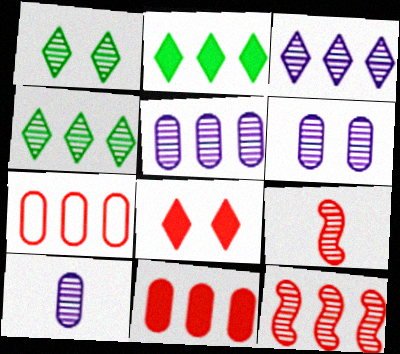[[1, 5, 9], 
[1, 10, 12], 
[4, 5, 12], 
[4, 6, 9], 
[5, 6, 10], 
[7, 8, 9]]